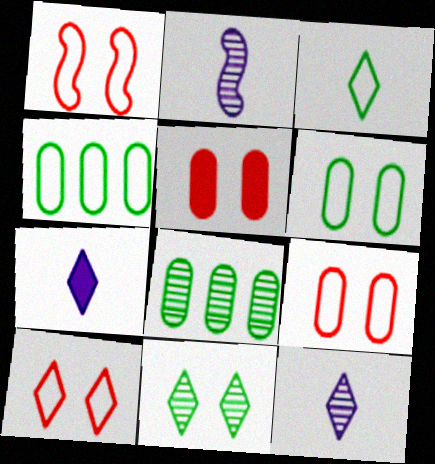[[1, 7, 8], 
[1, 9, 10]]